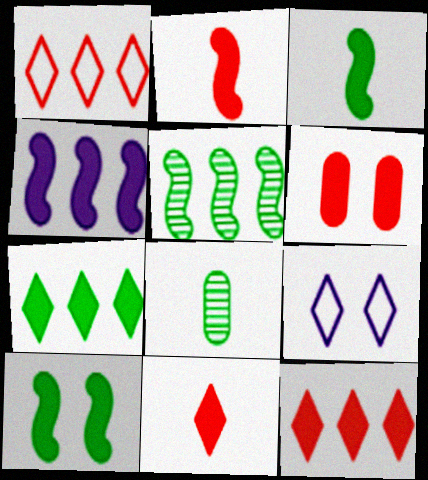[[2, 4, 10], 
[2, 6, 12]]